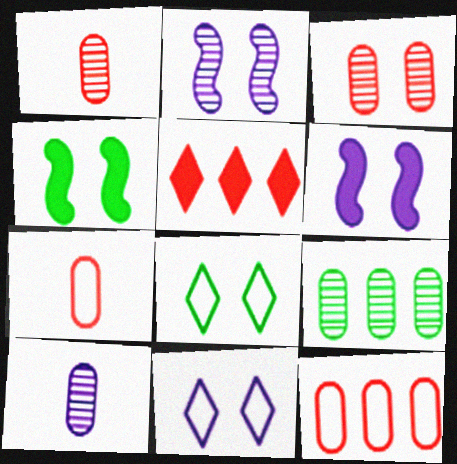[[3, 4, 11], 
[3, 6, 8], 
[3, 9, 10]]